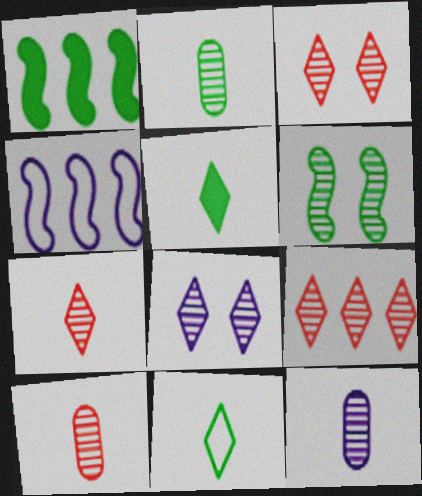[[2, 10, 12], 
[3, 7, 9], 
[6, 9, 12]]